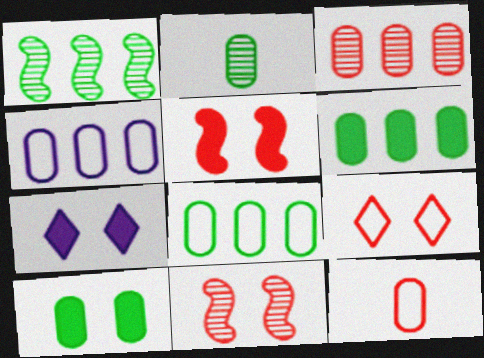[[1, 7, 12], 
[2, 8, 10], 
[3, 4, 6], 
[5, 7, 10]]